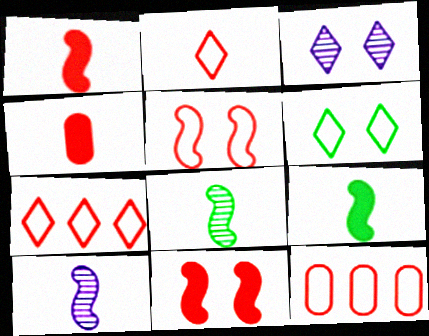[[2, 5, 12], 
[3, 9, 12]]